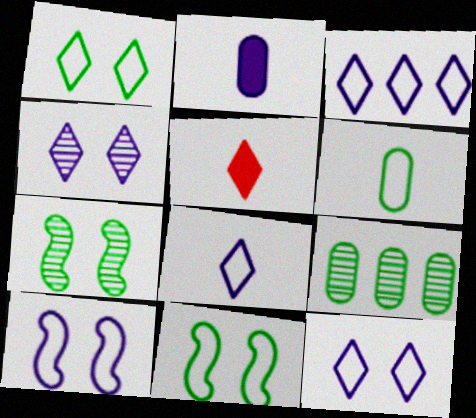[[3, 8, 12], 
[5, 9, 10]]